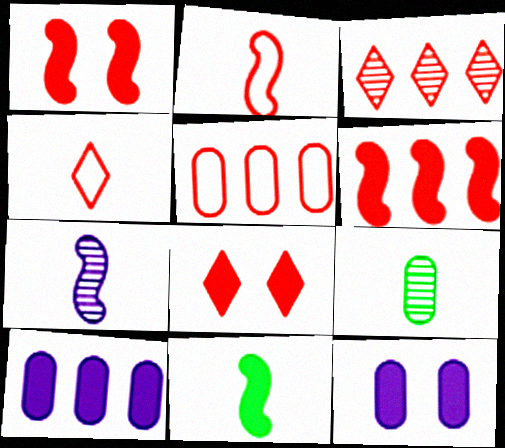[[2, 7, 11], 
[3, 4, 8], 
[3, 5, 6], 
[5, 9, 12], 
[8, 10, 11]]